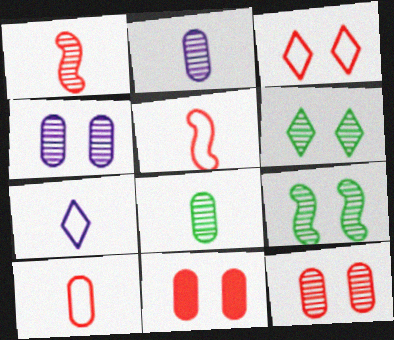[]